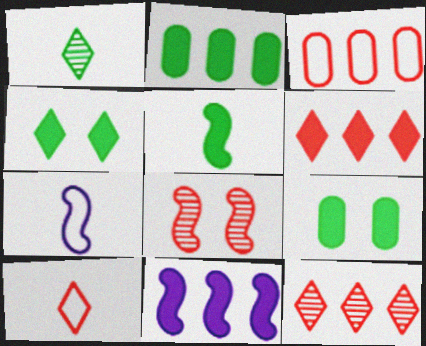[[2, 4, 5], 
[2, 6, 11], 
[7, 9, 12]]